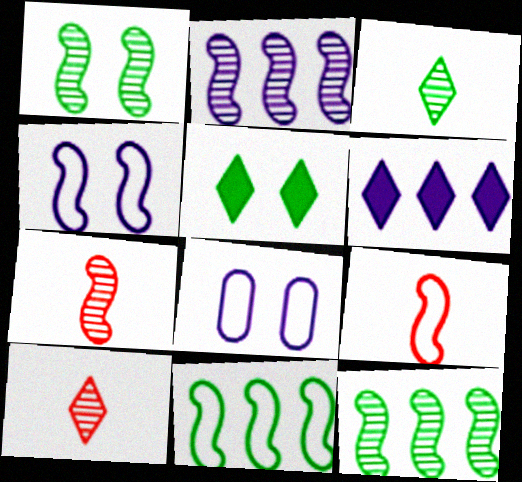[[1, 2, 7], 
[4, 9, 11]]